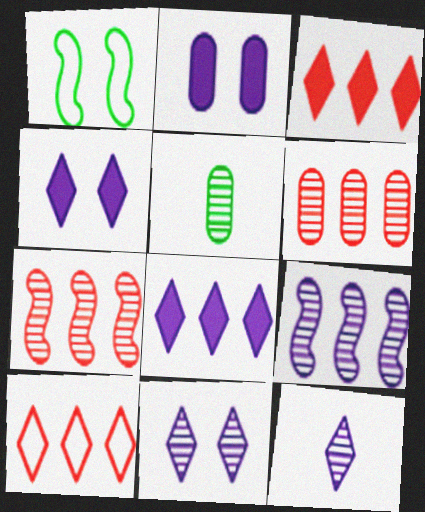[[5, 7, 11]]